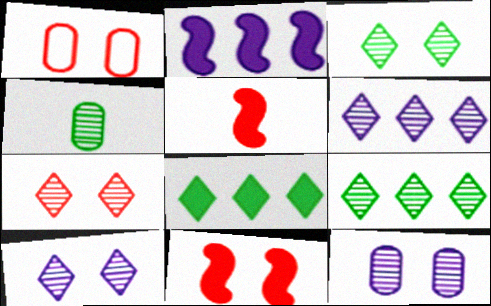[[1, 7, 11], 
[3, 7, 10]]